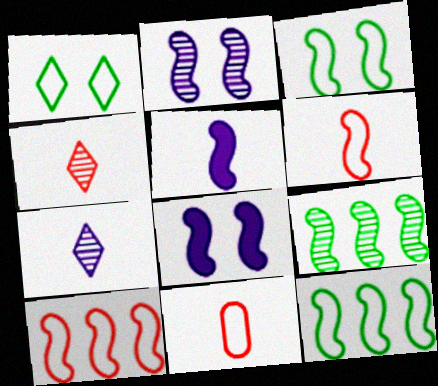[[6, 8, 9]]